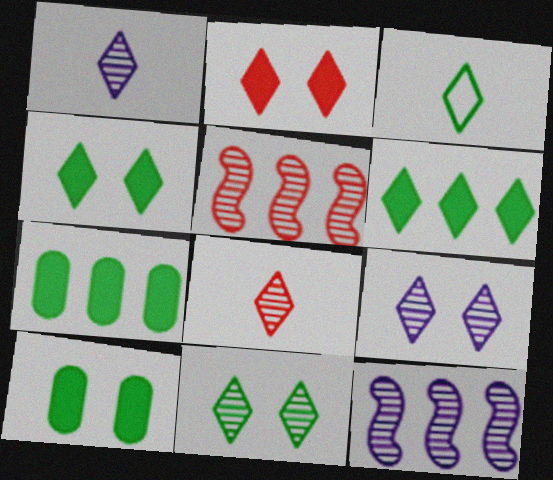[[3, 6, 11]]